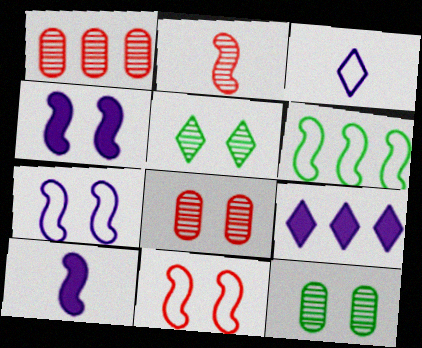[[1, 6, 9], 
[2, 4, 6]]